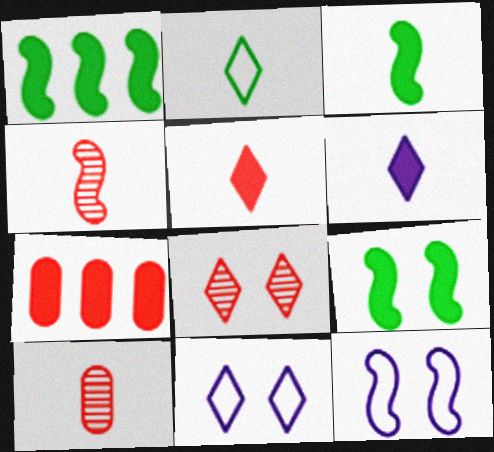[[1, 3, 9], 
[1, 4, 12], 
[1, 10, 11], 
[6, 7, 9]]